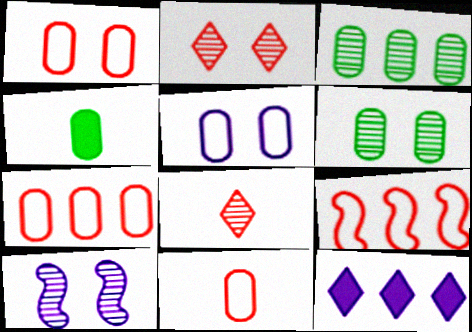[[1, 7, 11], 
[2, 6, 10], 
[3, 8, 10], 
[3, 9, 12]]